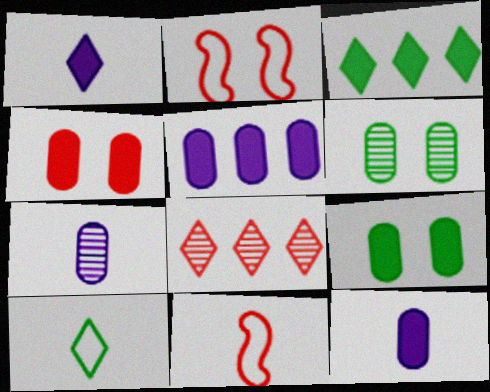[[2, 3, 7], 
[4, 8, 11]]